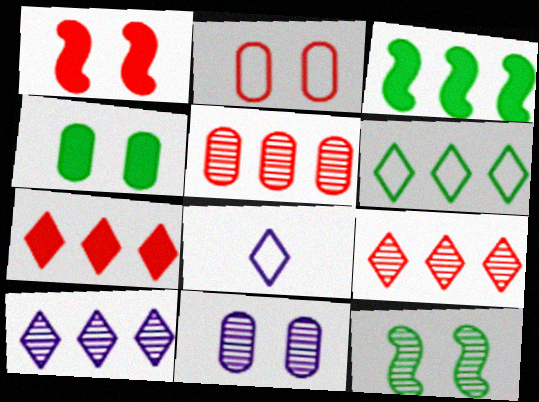[[2, 4, 11], 
[6, 7, 10]]